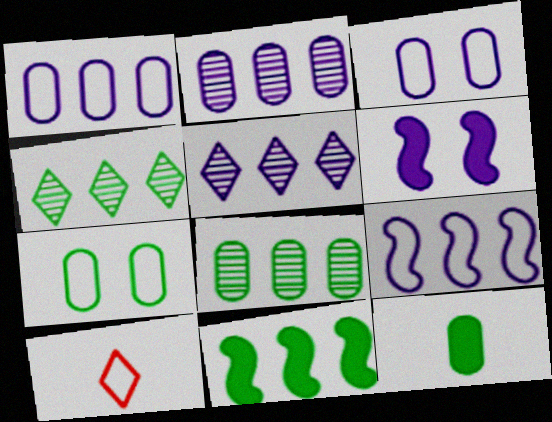[[6, 8, 10], 
[7, 8, 12], 
[7, 9, 10]]